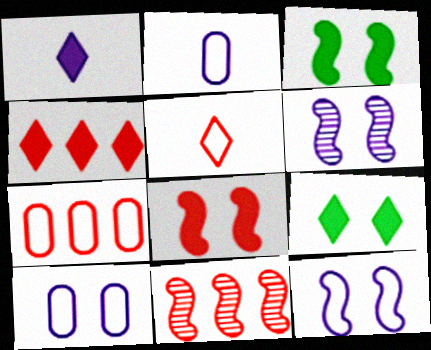[[1, 4, 9], 
[2, 9, 11], 
[4, 7, 11]]